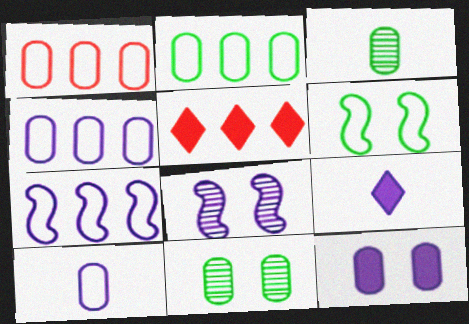[[1, 2, 4], 
[1, 3, 12], 
[4, 8, 9]]